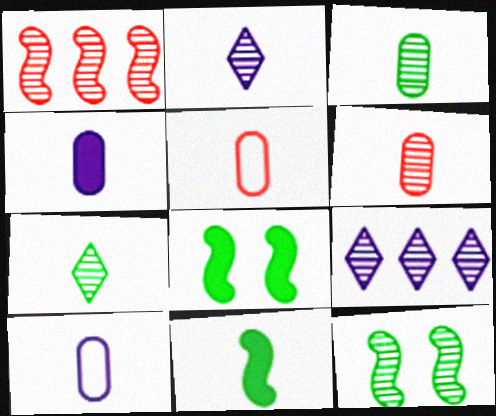[[2, 5, 11], 
[3, 4, 5], 
[5, 8, 9], 
[6, 9, 12]]